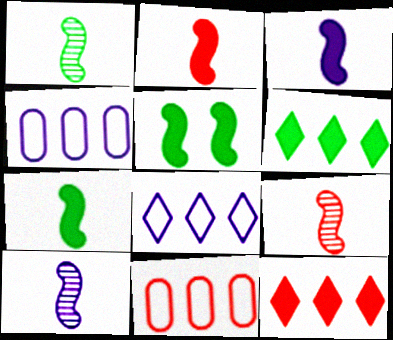[[1, 9, 10], 
[2, 3, 7]]